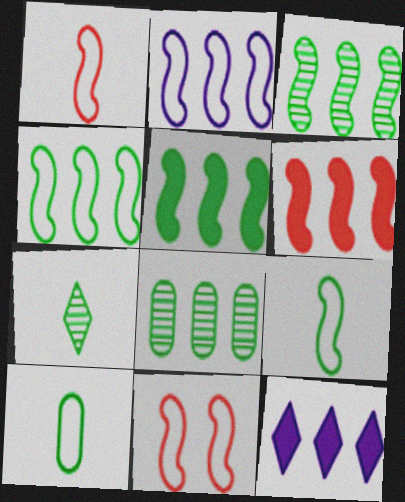[[2, 3, 6], 
[2, 9, 11], 
[3, 4, 5]]